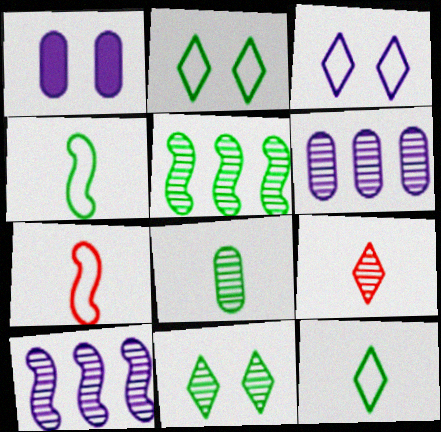[[5, 8, 11]]